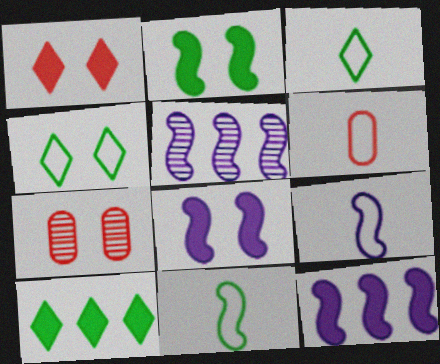[[3, 6, 9], 
[3, 7, 12], 
[4, 7, 8], 
[5, 8, 9], 
[7, 9, 10]]